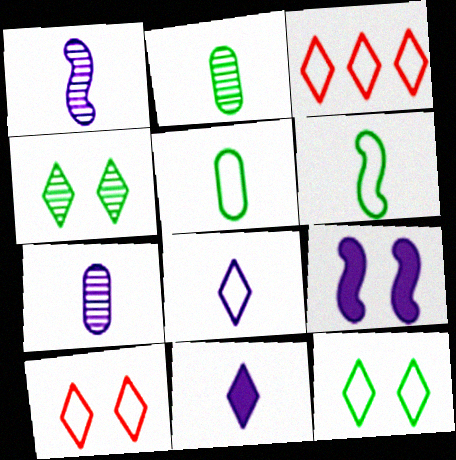[[2, 3, 9], 
[3, 4, 11], 
[3, 8, 12]]